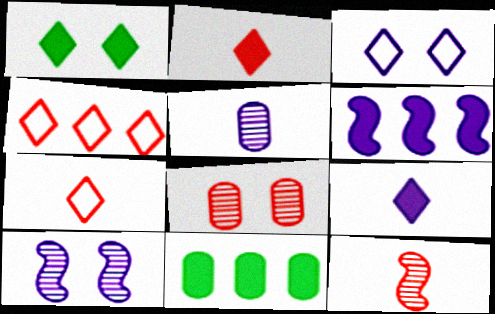[[3, 5, 6], 
[3, 11, 12], 
[7, 10, 11]]